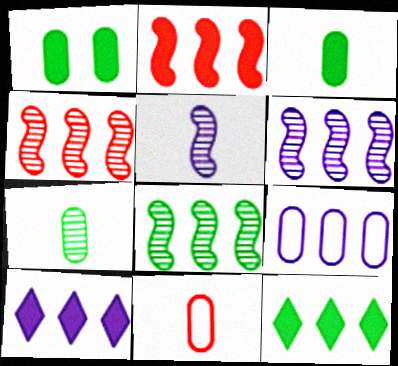[[4, 6, 8], 
[4, 9, 12], 
[6, 9, 10]]